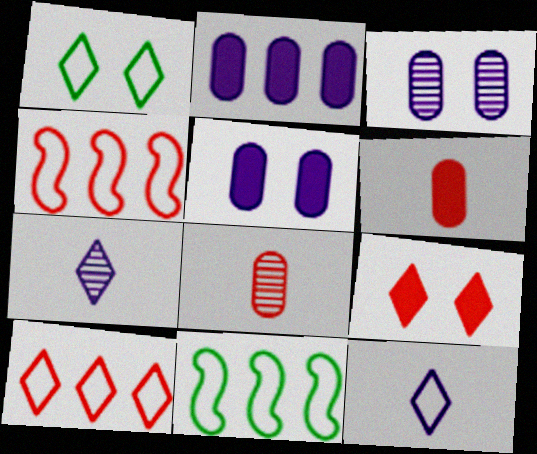[[1, 10, 12], 
[4, 8, 9]]